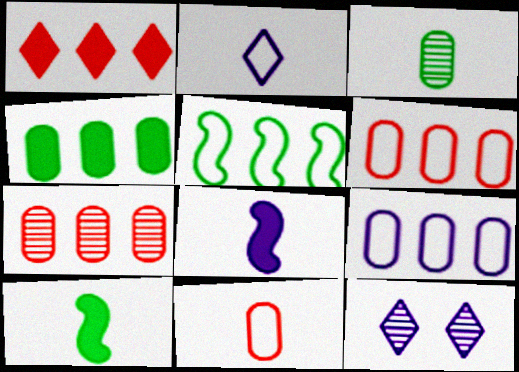[[4, 7, 9], 
[6, 10, 12], 
[8, 9, 12]]